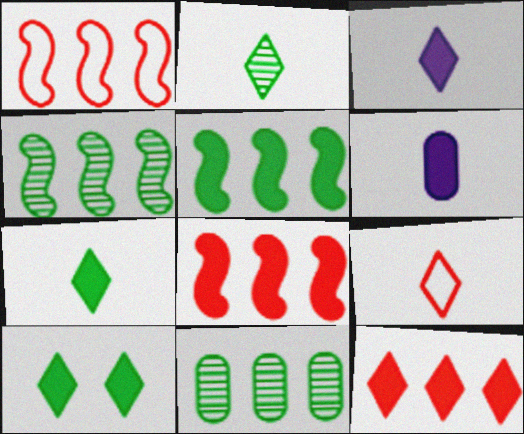[[2, 3, 9], 
[3, 10, 12], 
[6, 8, 10]]